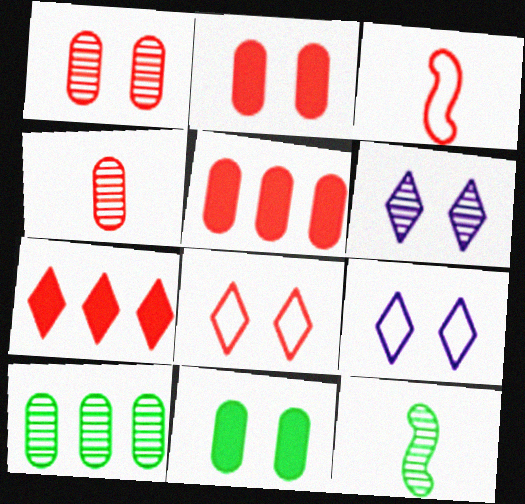[[1, 3, 7], 
[5, 9, 12]]